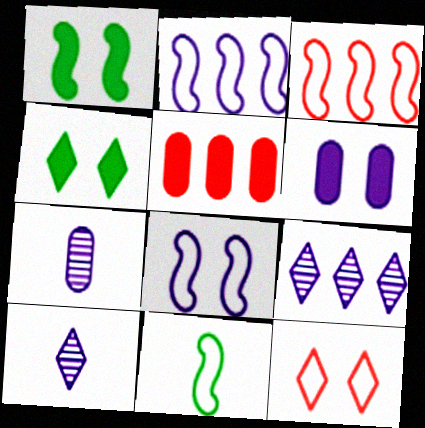[[2, 6, 10], 
[3, 4, 7], 
[3, 8, 11]]